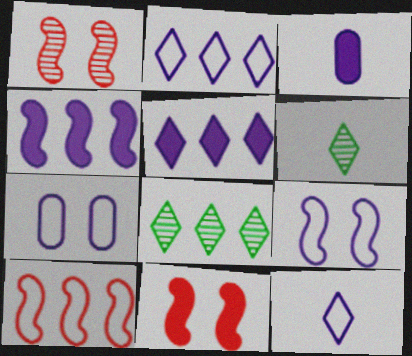[]